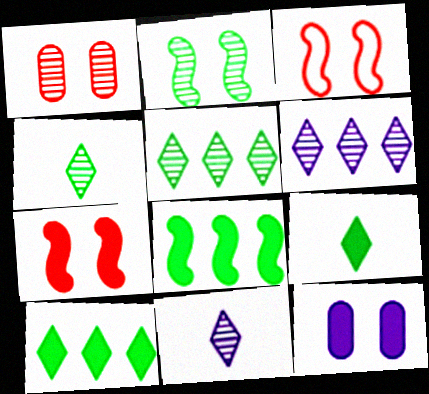[]